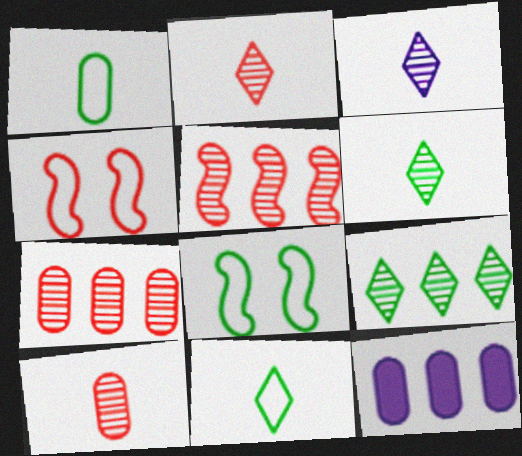[[2, 3, 6], 
[2, 8, 12], 
[4, 6, 12]]